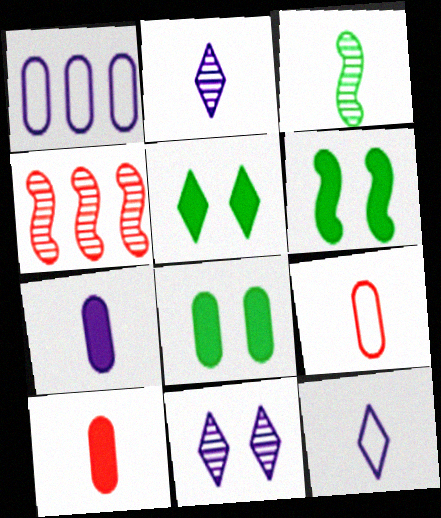[[3, 10, 12], 
[4, 8, 12], 
[5, 6, 8]]